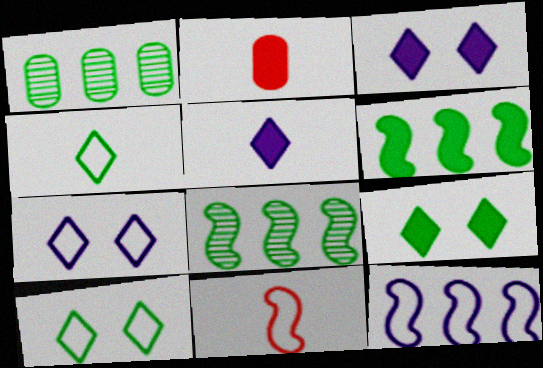[[1, 3, 11], 
[2, 3, 6], 
[2, 7, 8]]